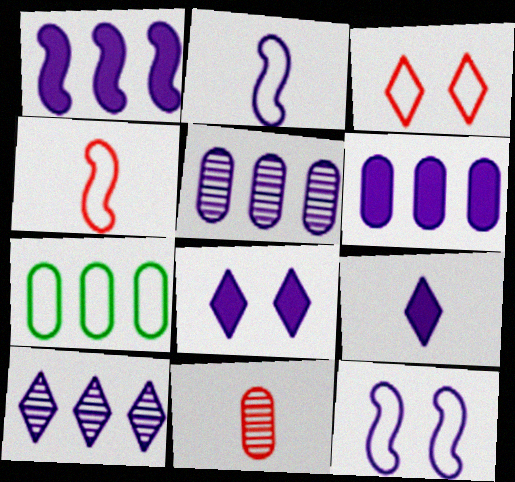[[2, 3, 7], 
[2, 5, 8], 
[5, 9, 12]]